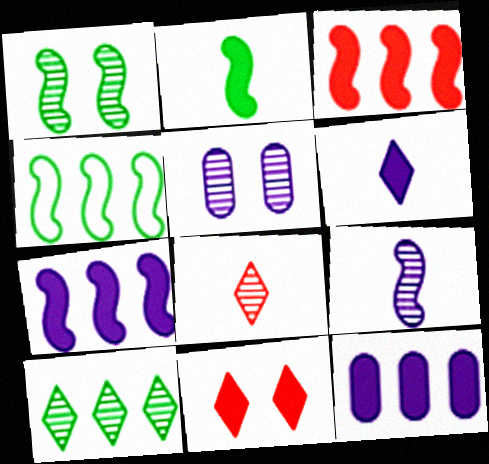[[1, 2, 4], 
[2, 11, 12]]